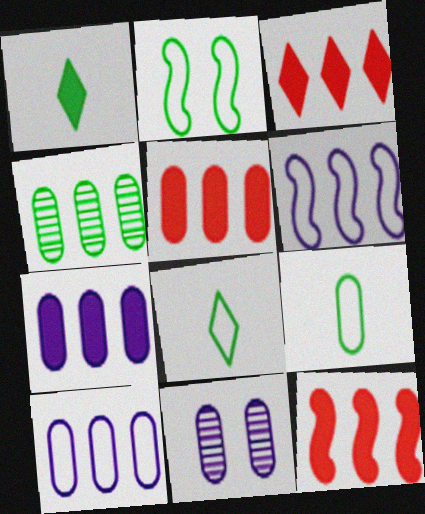[[1, 2, 4], 
[3, 4, 6], 
[3, 5, 12], 
[4, 5, 10], 
[5, 9, 11], 
[8, 11, 12]]